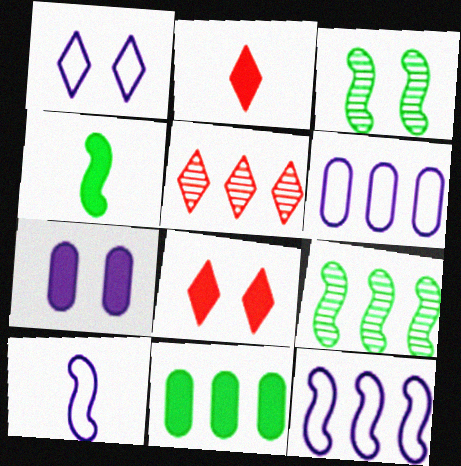[[1, 6, 10], 
[2, 3, 6], 
[5, 11, 12]]